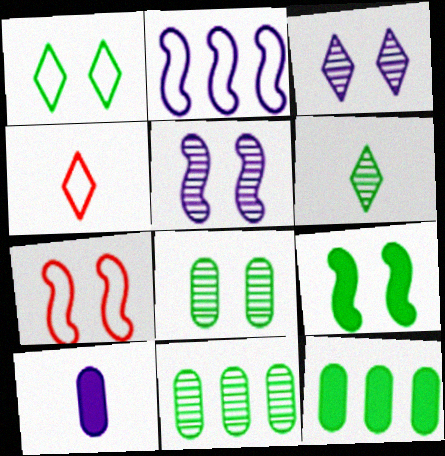[[1, 8, 9], 
[2, 3, 10], 
[4, 5, 12], 
[5, 7, 9]]